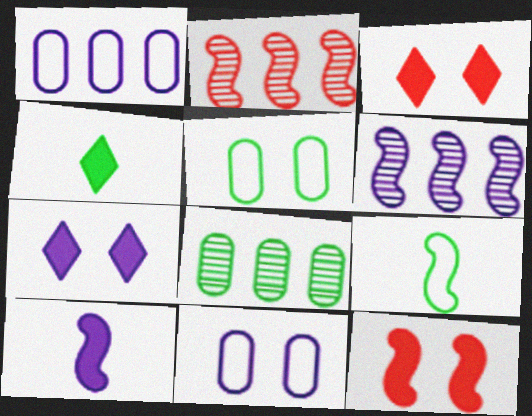[[2, 4, 11], 
[6, 9, 12]]